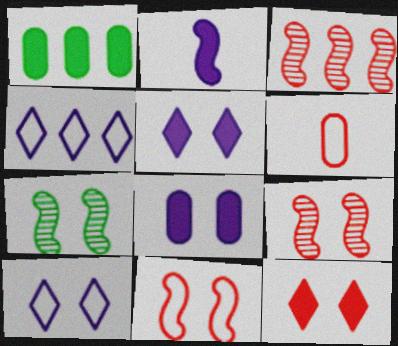[[1, 2, 12], 
[1, 3, 4], 
[3, 6, 12]]